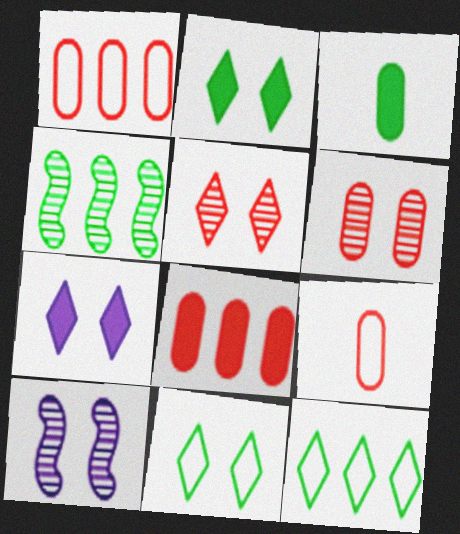[[3, 4, 11], 
[4, 7, 9], 
[5, 7, 11], 
[6, 8, 9]]